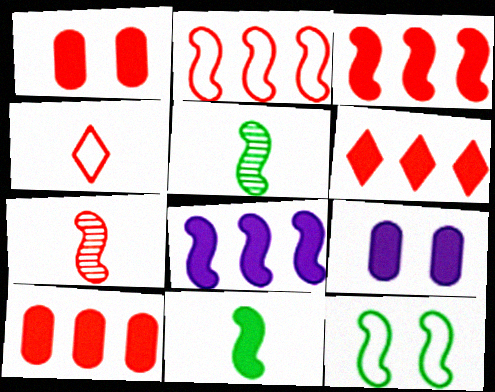[[3, 6, 10], 
[6, 9, 11], 
[7, 8, 12]]